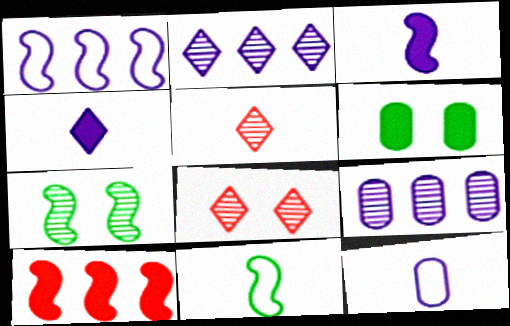[[1, 5, 6], 
[4, 6, 10], 
[5, 7, 9]]